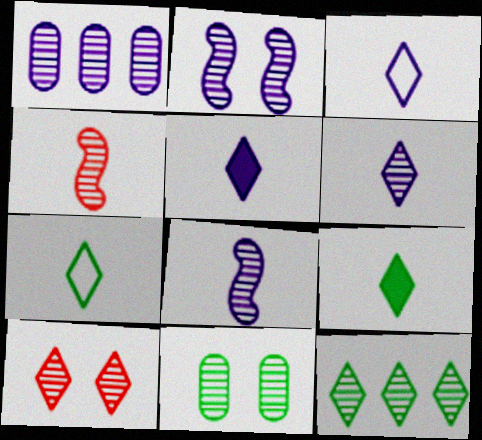[[1, 2, 6], 
[2, 10, 11], 
[3, 5, 6], 
[6, 10, 12]]